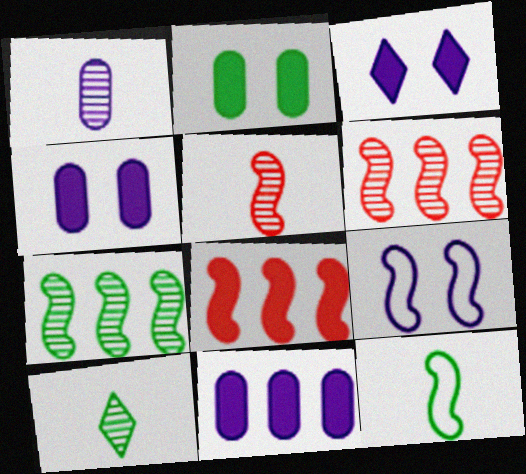[[1, 5, 10]]